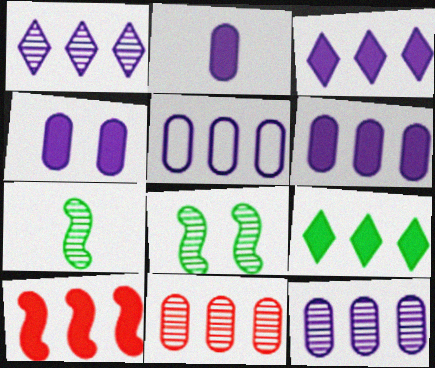[[2, 4, 6], 
[5, 6, 12], 
[6, 9, 10]]